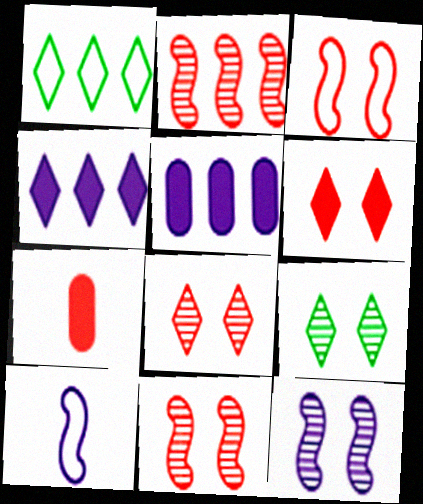[[1, 2, 5], 
[1, 7, 12]]